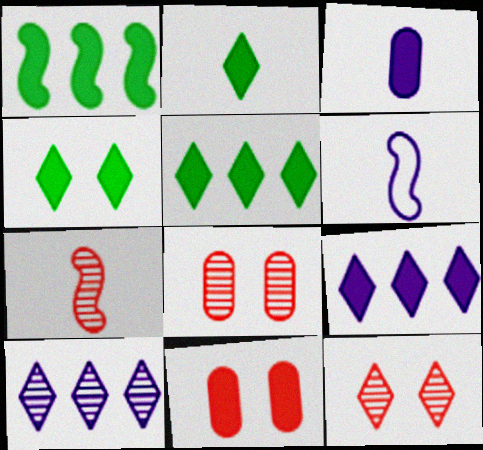[[2, 4, 5], 
[5, 6, 8]]